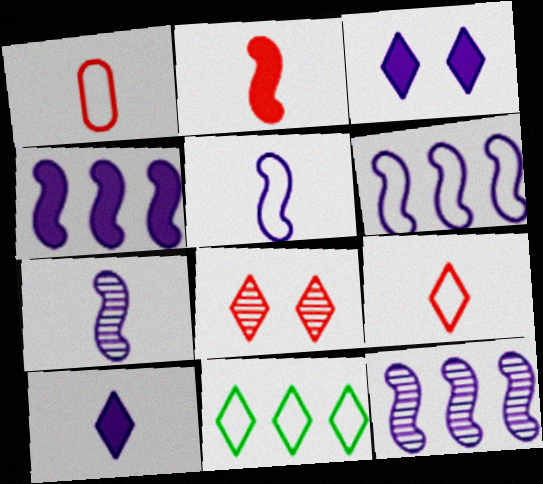[[4, 6, 12], 
[8, 10, 11]]